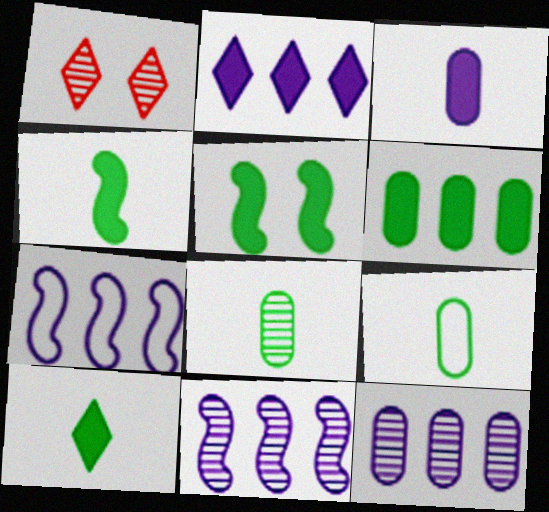[[1, 8, 11], 
[2, 7, 12], 
[5, 6, 10]]